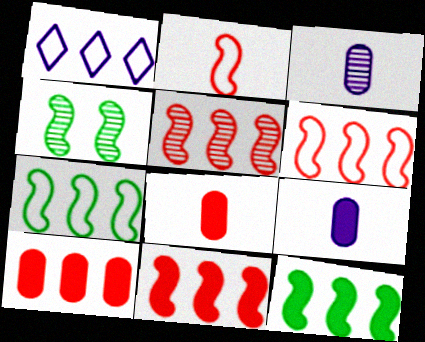[[1, 4, 8], 
[5, 6, 11]]